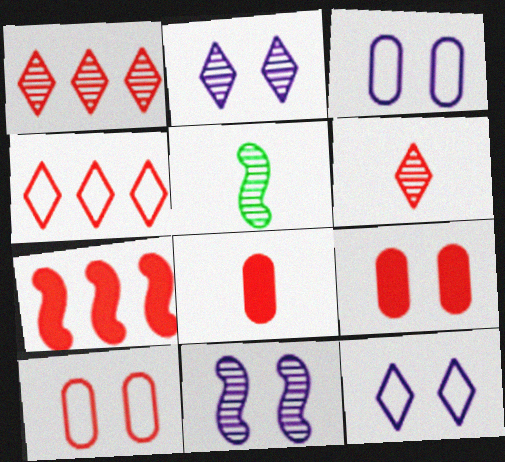[[6, 7, 10]]